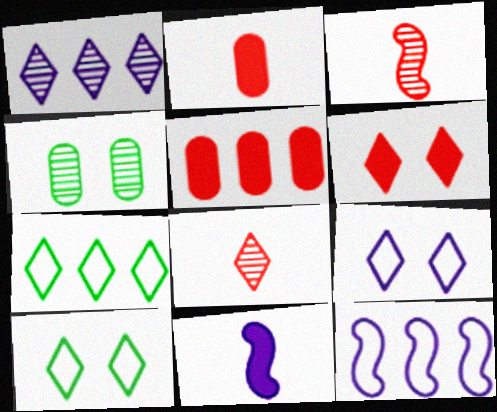[[1, 3, 4]]